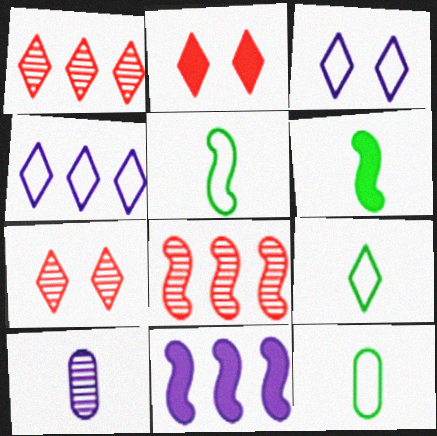[[3, 10, 11], 
[5, 9, 12], 
[7, 11, 12]]